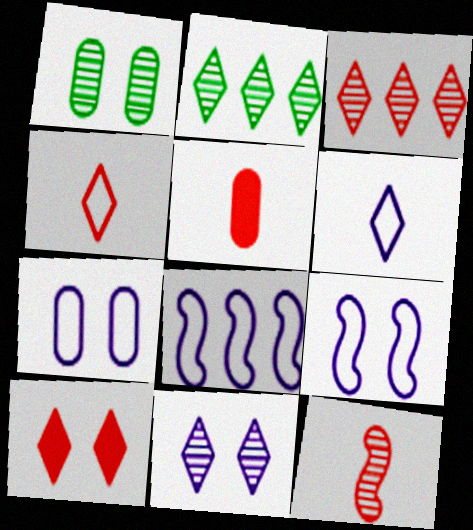[[1, 9, 10], 
[2, 5, 9], 
[2, 6, 10], 
[3, 4, 10], 
[4, 5, 12], 
[6, 7, 8]]